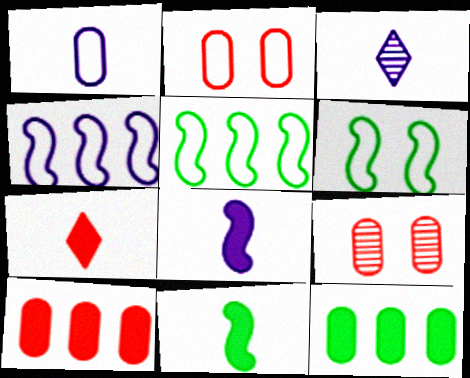[[1, 3, 8], 
[1, 9, 12], 
[3, 6, 10]]